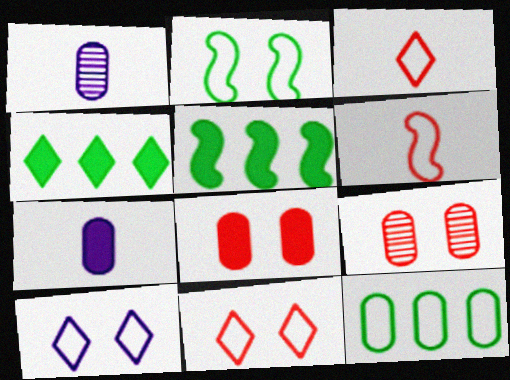[[1, 5, 11], 
[1, 8, 12], 
[6, 10, 12], 
[7, 9, 12]]